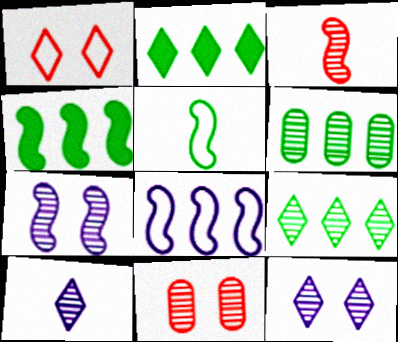[[1, 2, 10], 
[3, 6, 12]]